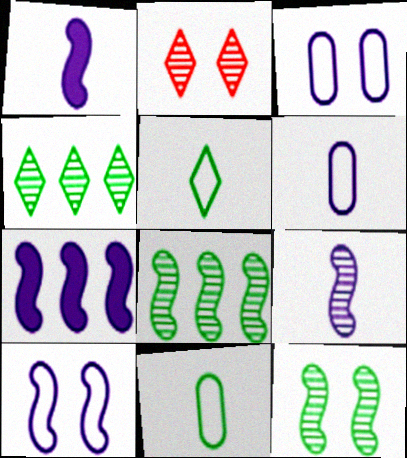[[2, 7, 11], 
[7, 9, 10]]